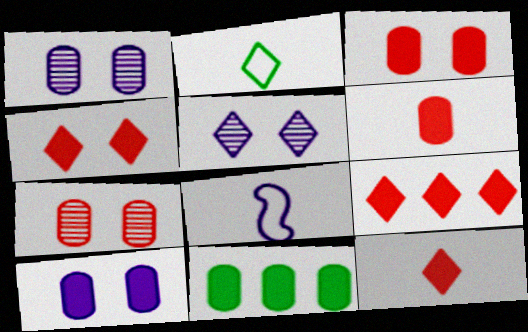[[2, 5, 9], 
[4, 9, 12], 
[6, 10, 11]]